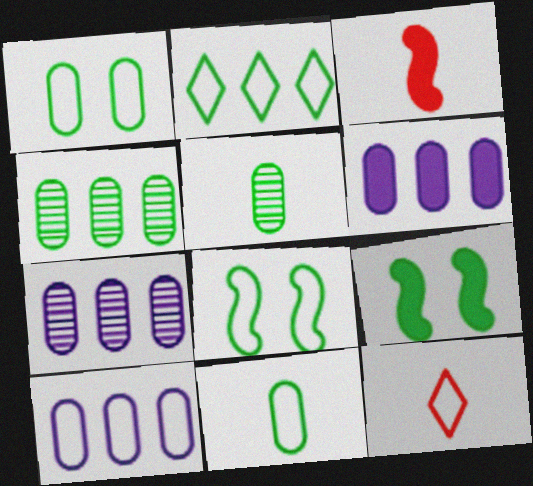[[2, 5, 9], 
[2, 8, 11], 
[6, 7, 10], 
[7, 9, 12], 
[8, 10, 12]]